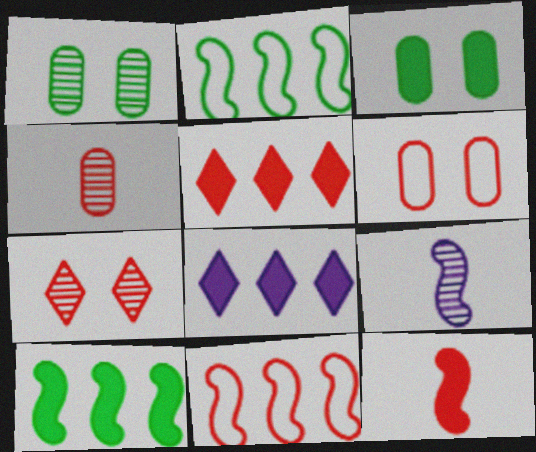[[3, 8, 12]]